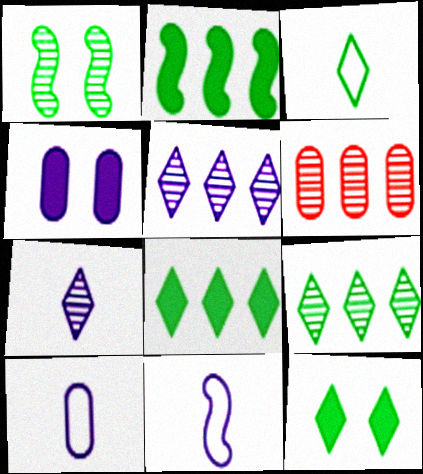[[1, 6, 7], 
[3, 9, 12], 
[4, 5, 11], 
[6, 11, 12]]